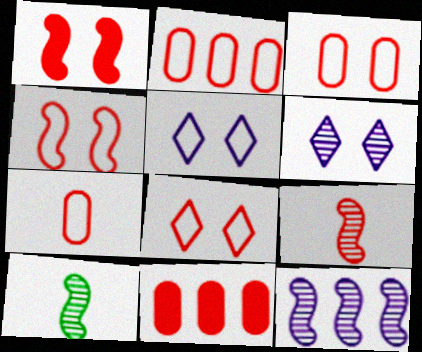[[2, 3, 7], 
[3, 4, 8], 
[5, 10, 11], 
[8, 9, 11]]